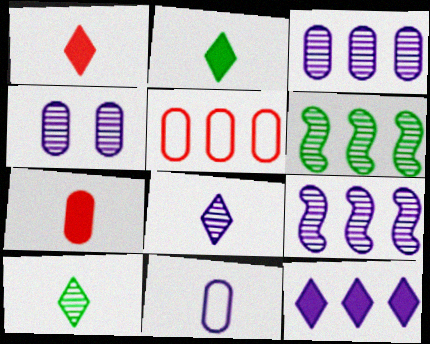[[4, 8, 9], 
[5, 6, 12]]